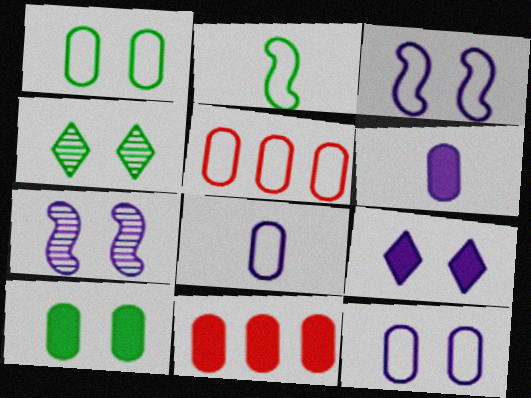[[1, 5, 8], 
[6, 10, 11], 
[7, 9, 12]]